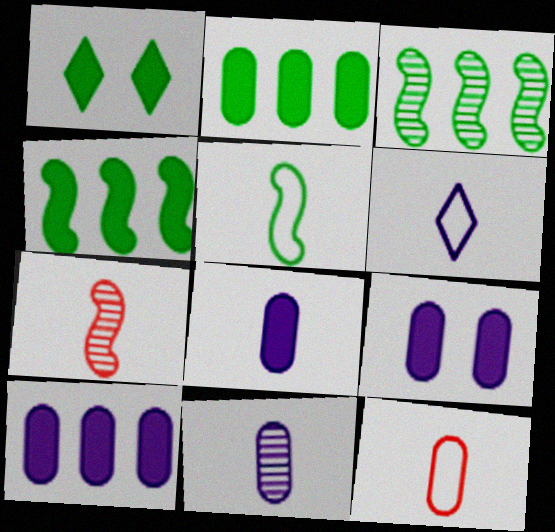[[5, 6, 12], 
[8, 9, 10]]